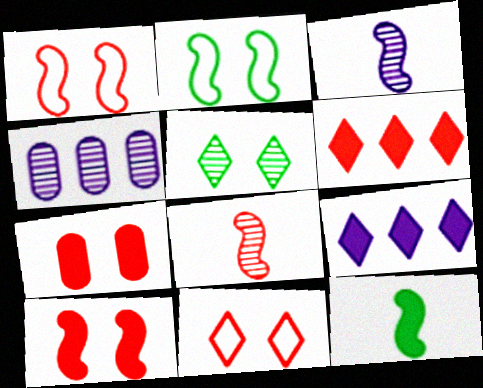[[4, 5, 8], 
[4, 11, 12], 
[7, 9, 12]]